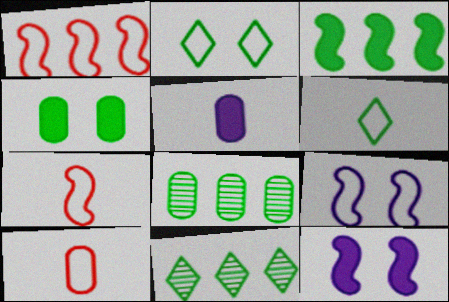[[10, 11, 12]]